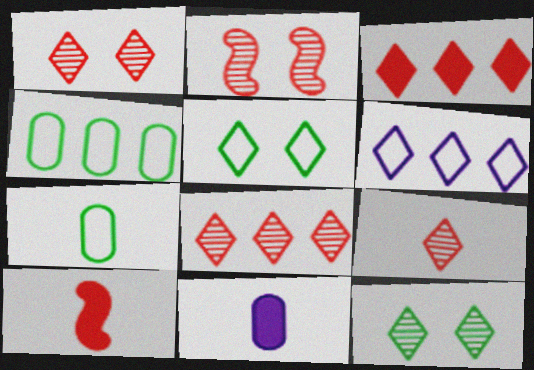[[1, 8, 9]]